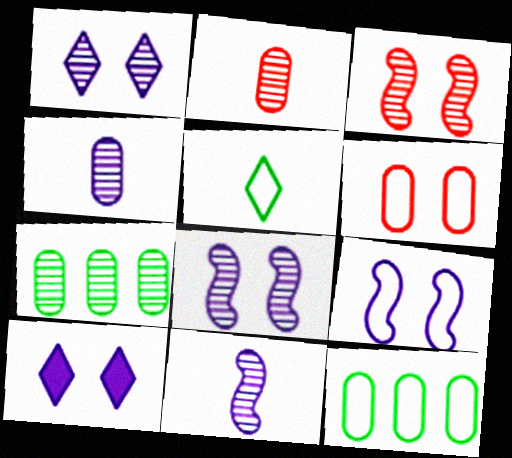[]